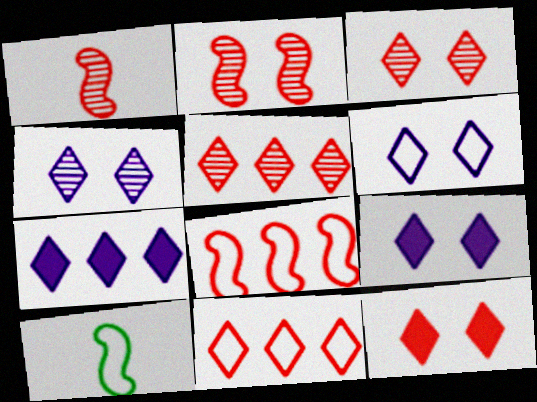[[4, 6, 9]]